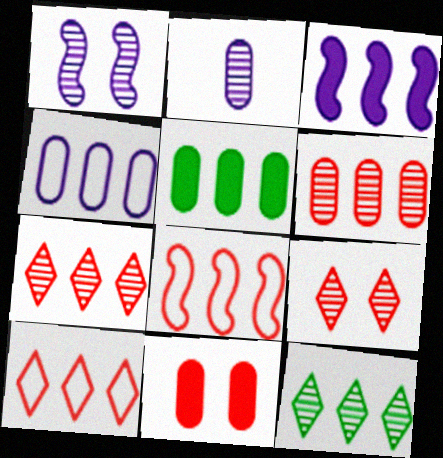[[4, 5, 6]]